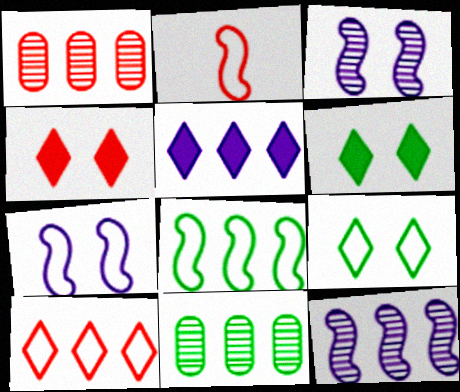[[1, 2, 4], 
[1, 5, 8], 
[2, 7, 8]]